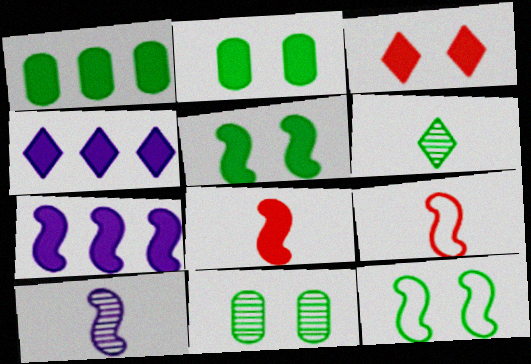[[1, 6, 12], 
[2, 4, 8], 
[4, 9, 11], 
[5, 7, 8]]